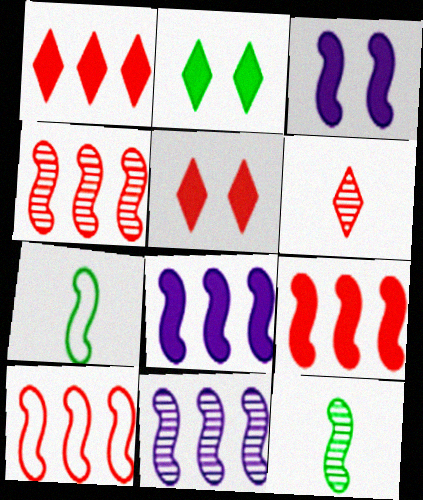[[3, 4, 7], 
[3, 10, 12], 
[4, 9, 10]]